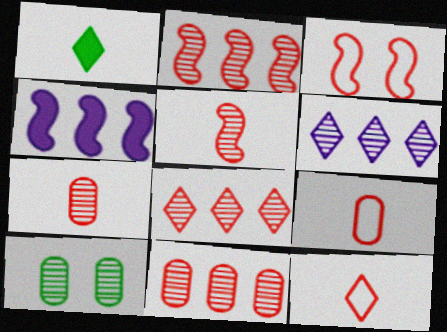[[2, 8, 11], 
[4, 10, 12], 
[5, 6, 10]]